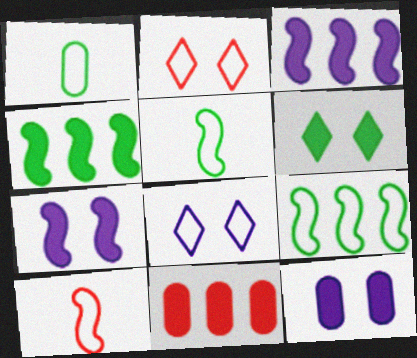[]